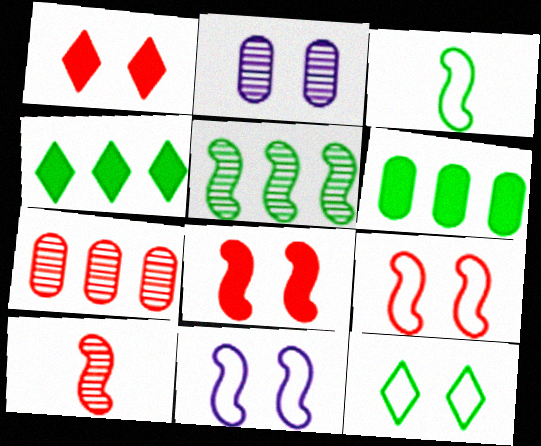[[2, 8, 12]]